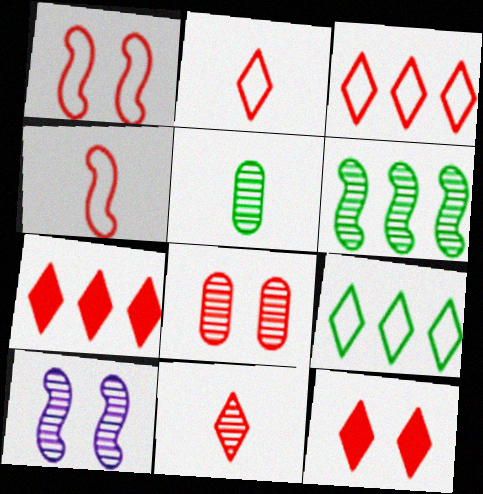[[1, 8, 12], 
[3, 11, 12], 
[4, 7, 8]]